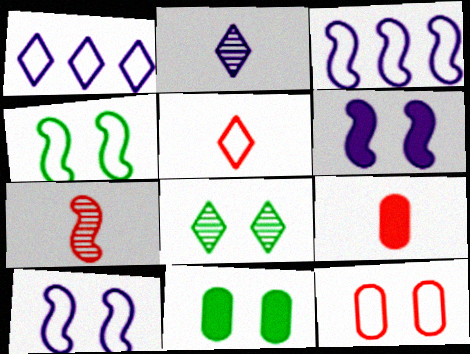[[1, 7, 11], 
[3, 8, 9], 
[4, 8, 11], 
[5, 7, 9], 
[6, 8, 12]]